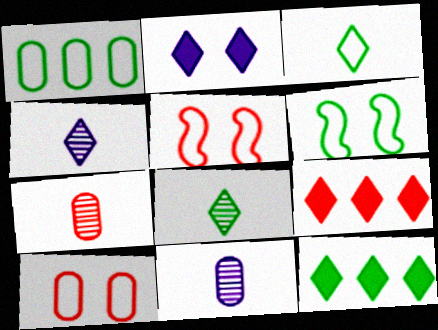[[1, 3, 6], 
[5, 7, 9], 
[5, 11, 12], 
[6, 9, 11]]